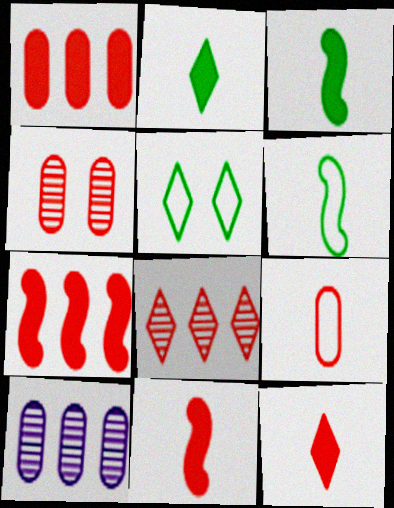[[1, 4, 9], 
[5, 10, 11]]